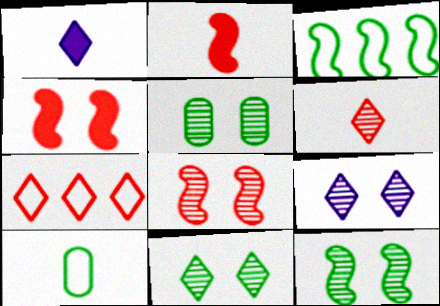[[1, 7, 11], 
[5, 8, 9], 
[5, 11, 12]]